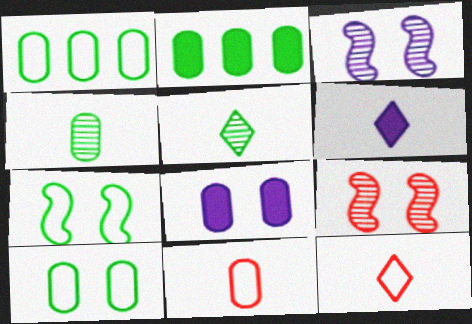[[1, 6, 9], 
[2, 3, 12], 
[2, 4, 10], 
[2, 5, 7], 
[5, 6, 12]]